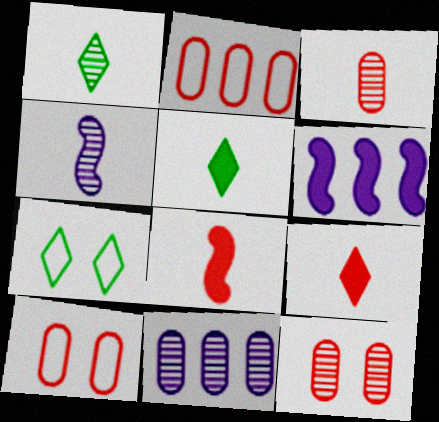[[1, 3, 4], 
[1, 6, 10], 
[3, 6, 7], 
[7, 8, 11]]